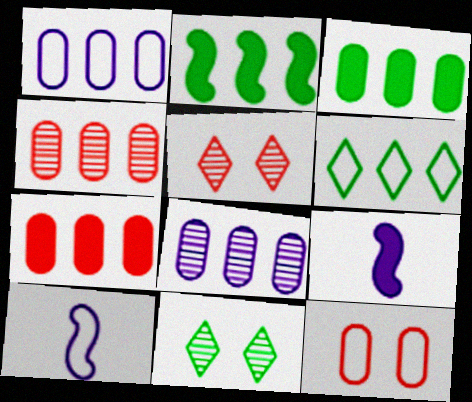[[1, 3, 4], 
[3, 5, 10], 
[6, 10, 12], 
[7, 10, 11]]